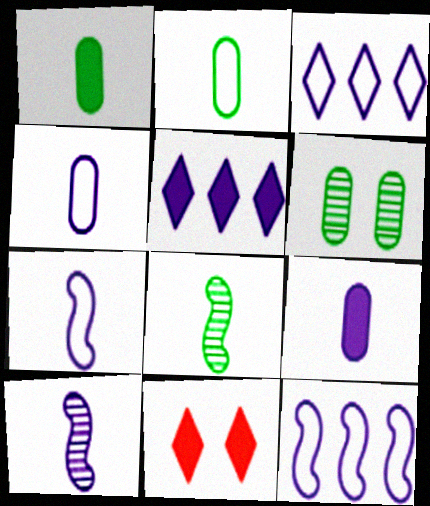[]